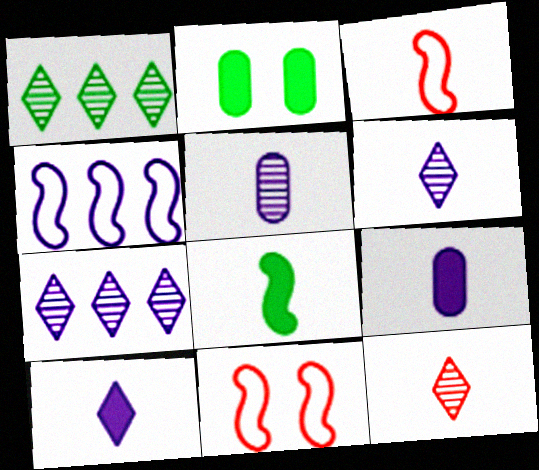[[1, 9, 11], 
[2, 3, 7], 
[2, 4, 12]]